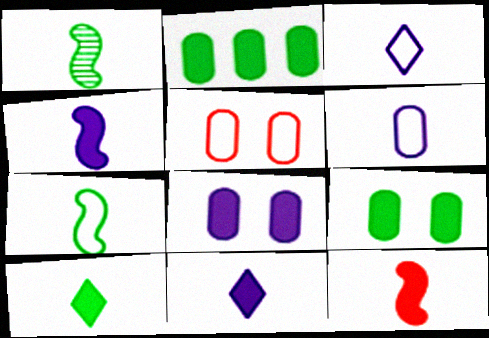[]